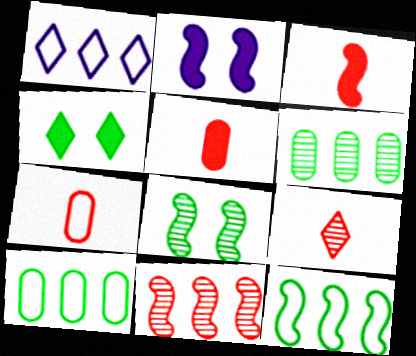[[1, 4, 9], 
[1, 5, 8], 
[2, 9, 10], 
[3, 7, 9]]